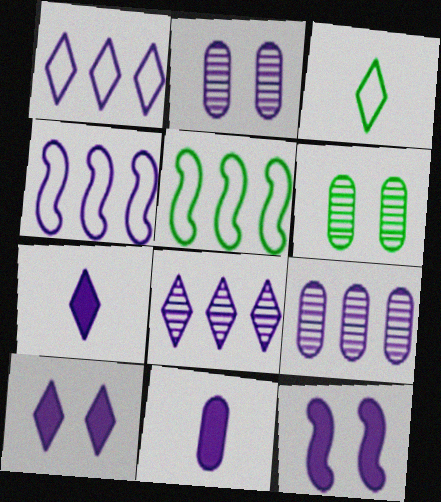[[2, 4, 7]]